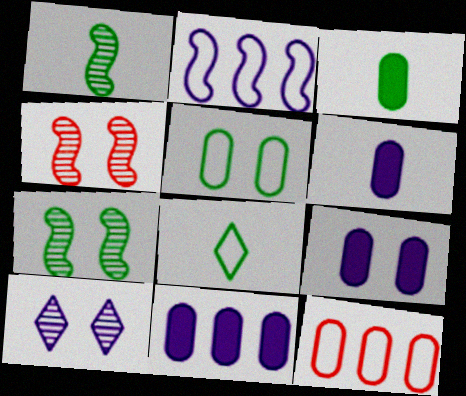[[1, 3, 8], 
[2, 6, 10], 
[4, 8, 11], 
[6, 9, 11]]